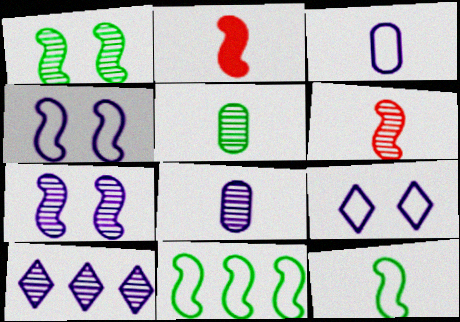[[2, 7, 11], 
[7, 8, 10]]